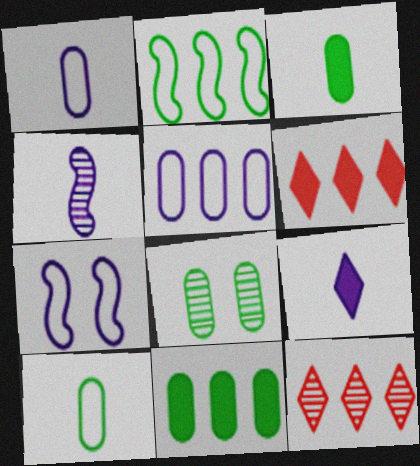[[1, 4, 9], 
[3, 7, 12], 
[4, 8, 12], 
[8, 10, 11]]